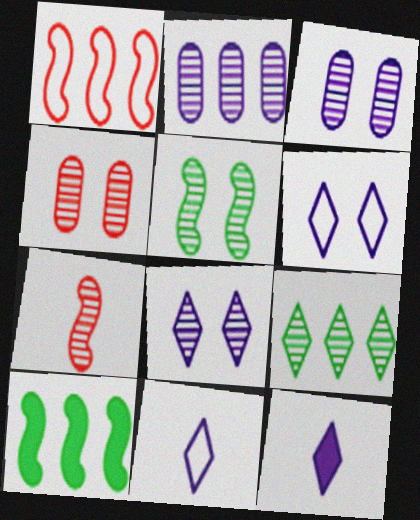[[3, 7, 9], 
[4, 5, 8], 
[4, 10, 11]]